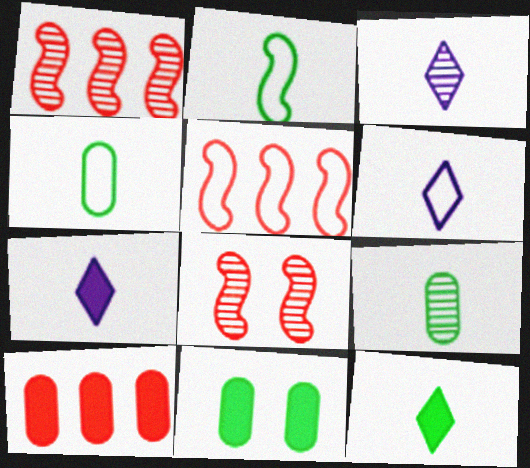[[1, 6, 11], 
[2, 9, 12], 
[3, 5, 11], 
[3, 6, 7]]